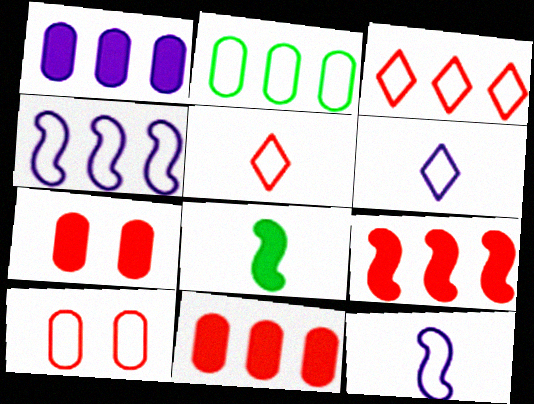[[2, 3, 4]]